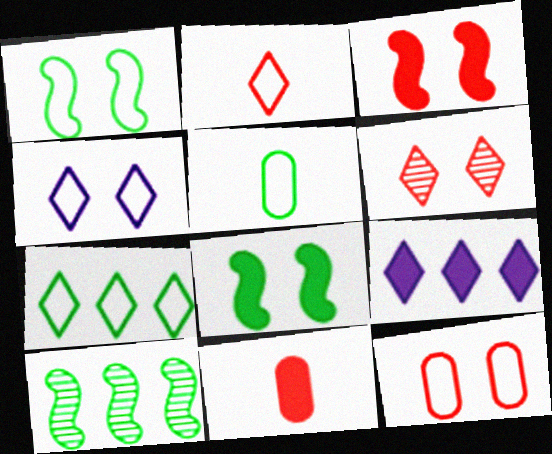[[1, 4, 12], 
[1, 5, 7], 
[2, 4, 7], 
[3, 6, 12], 
[4, 10, 11], 
[8, 9, 11]]